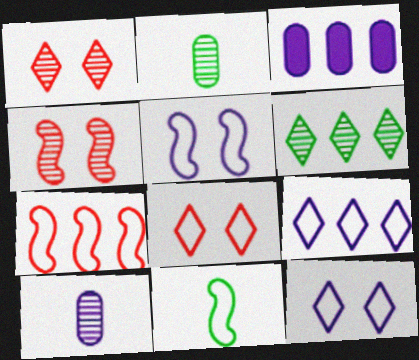[[1, 3, 11], 
[3, 6, 7], 
[4, 6, 10], 
[5, 7, 11]]